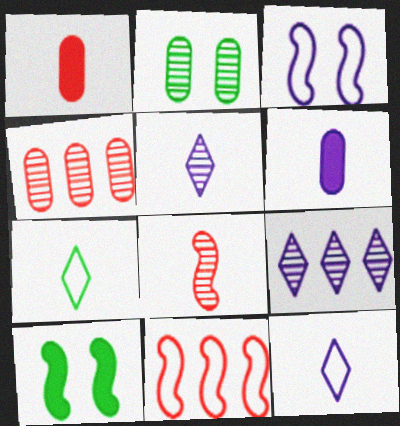[[2, 8, 9], 
[3, 6, 9], 
[4, 10, 12], 
[6, 7, 8]]